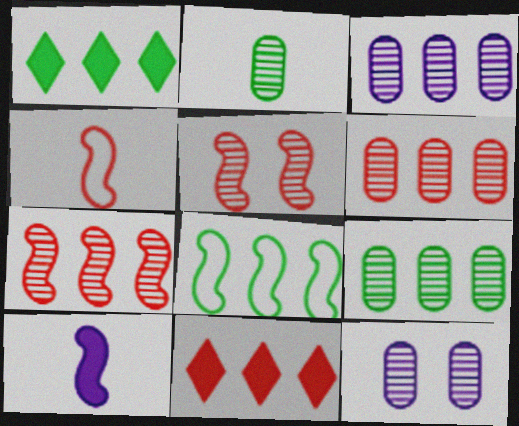[[1, 4, 12], 
[1, 8, 9], 
[2, 6, 12], 
[3, 6, 9], 
[3, 8, 11], 
[5, 8, 10]]